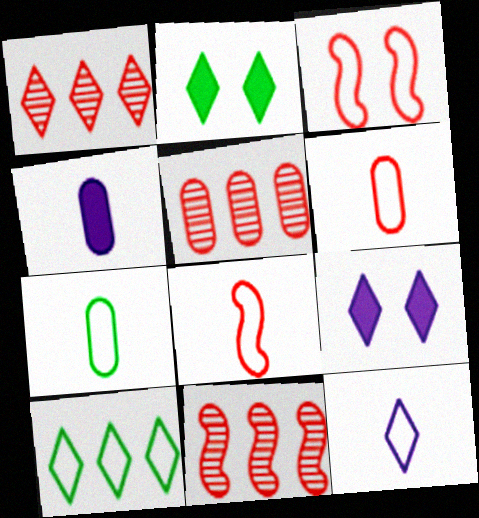[[1, 2, 12], 
[1, 5, 11], 
[7, 8, 12], 
[7, 9, 11]]